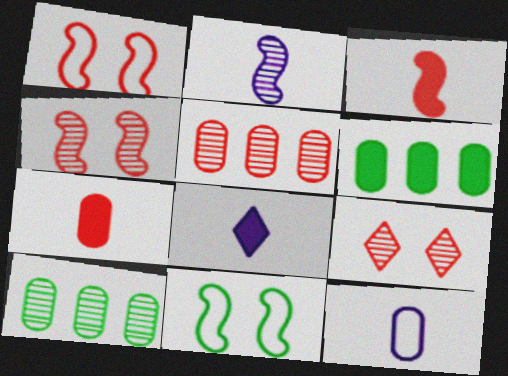[[1, 8, 10], 
[2, 8, 12], 
[2, 9, 10], 
[5, 8, 11]]